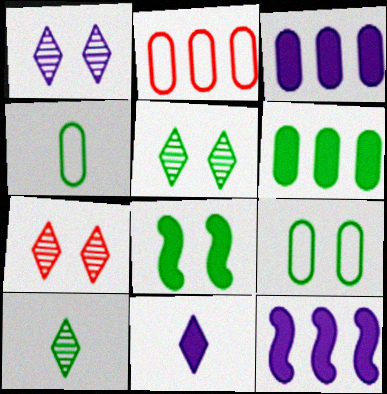[[1, 5, 7], 
[4, 7, 12], 
[5, 8, 9]]